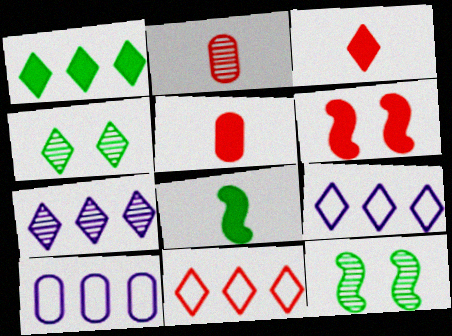[[1, 7, 11], 
[2, 6, 11], 
[2, 7, 12], 
[3, 4, 9], 
[3, 10, 12], 
[5, 9, 12]]